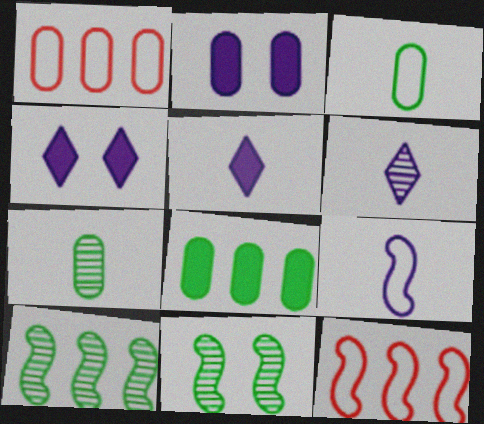[[1, 2, 7], 
[1, 5, 11], 
[4, 7, 12]]